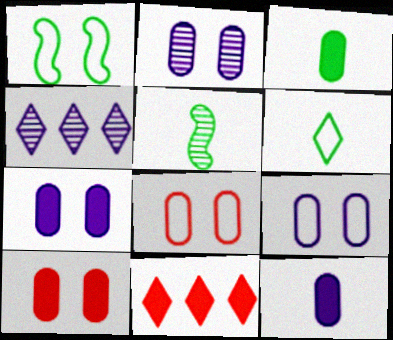[[2, 7, 9], 
[3, 5, 6], 
[5, 9, 11]]